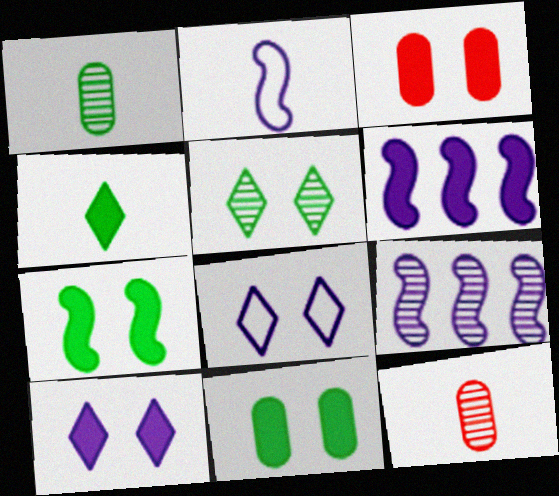[[2, 4, 12], 
[3, 4, 6], 
[3, 7, 10], 
[5, 9, 12]]